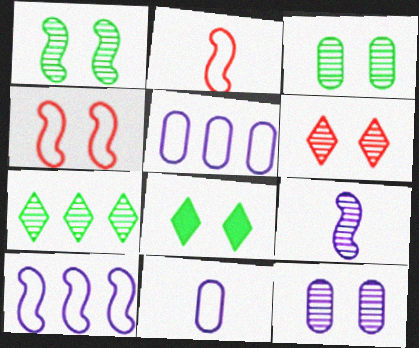[[1, 6, 12], 
[4, 8, 12]]